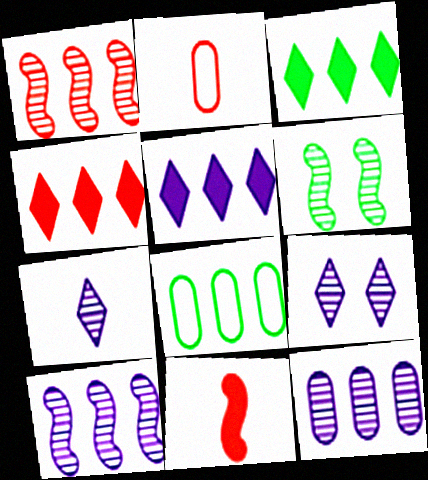[[1, 5, 8], 
[2, 5, 6], 
[3, 4, 5], 
[4, 8, 10], 
[8, 9, 11]]